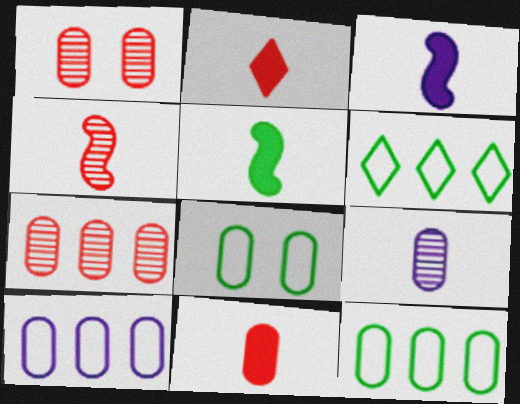[[1, 3, 6]]